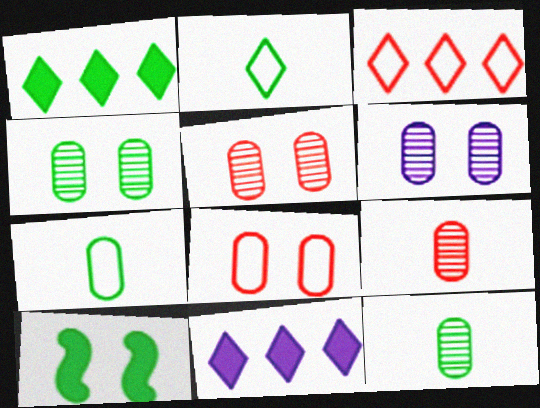[[4, 5, 6]]